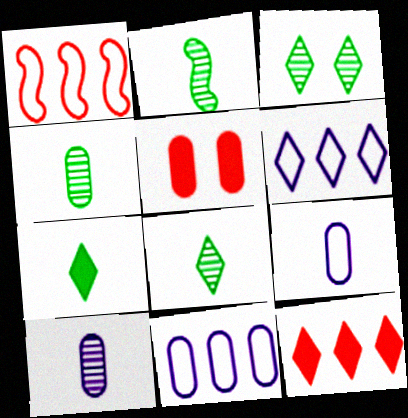[[2, 4, 8], 
[2, 5, 6], 
[4, 5, 11]]